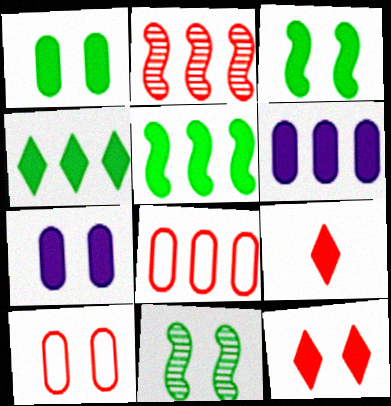[[2, 9, 10], 
[3, 6, 9], 
[3, 7, 12], 
[5, 7, 9]]